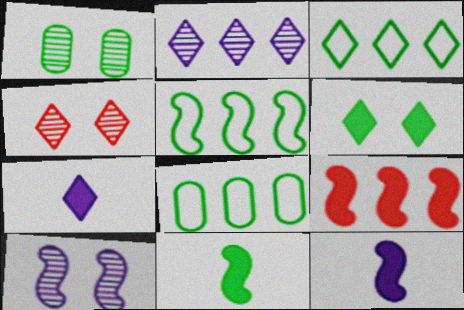[[1, 3, 11], 
[1, 4, 10], 
[2, 8, 9], 
[3, 4, 7], 
[3, 5, 8], 
[4, 8, 12]]